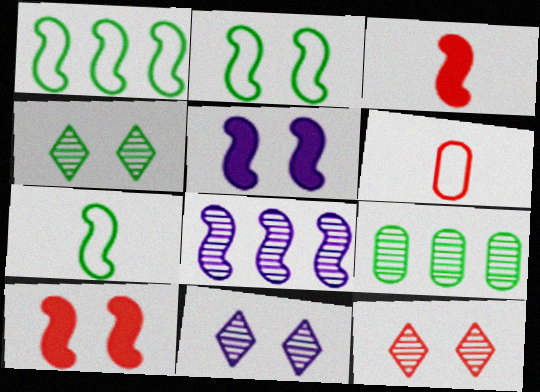[[1, 2, 7], 
[2, 3, 8], 
[4, 11, 12], 
[7, 8, 10]]